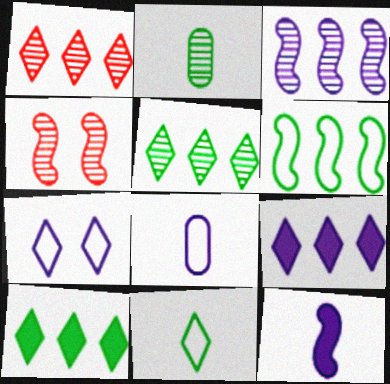[[4, 6, 12], 
[4, 8, 10]]